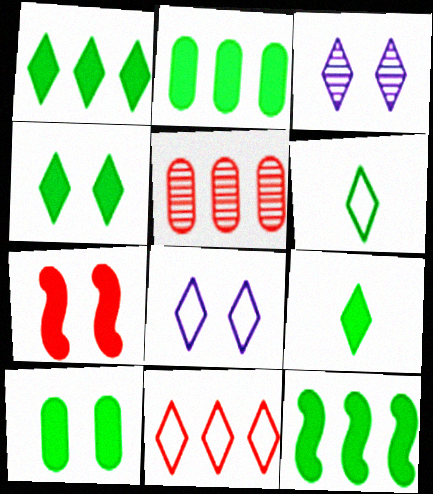[[1, 2, 12], 
[1, 4, 9], 
[3, 9, 11], 
[6, 8, 11], 
[9, 10, 12]]